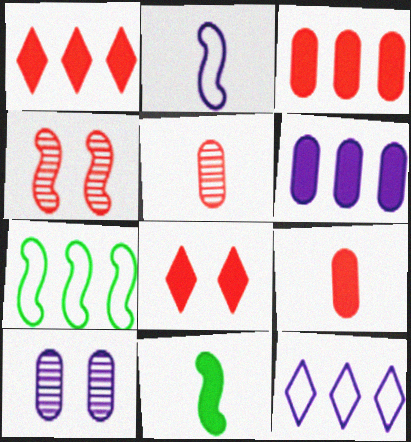[[6, 8, 11]]